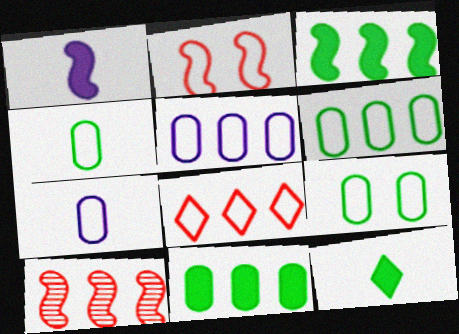[[4, 6, 9]]